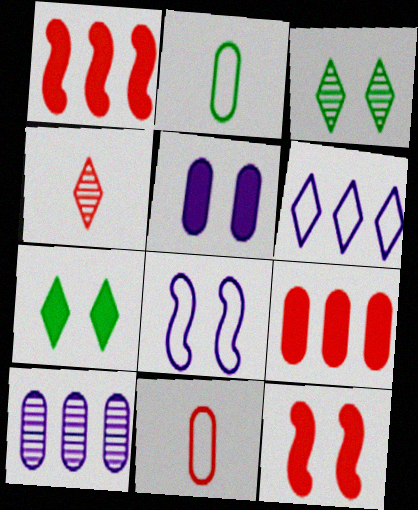[[4, 6, 7], 
[5, 7, 12]]